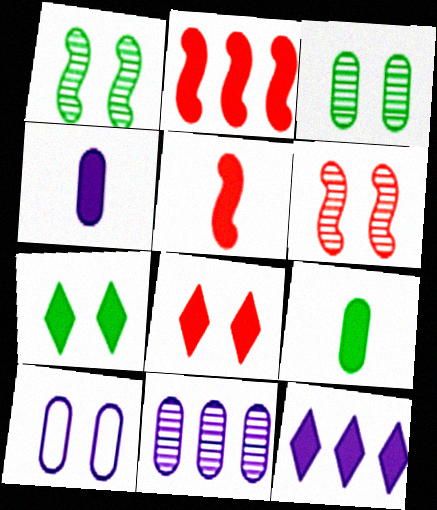[[1, 8, 10], 
[2, 4, 7], 
[4, 10, 11], 
[6, 7, 10]]